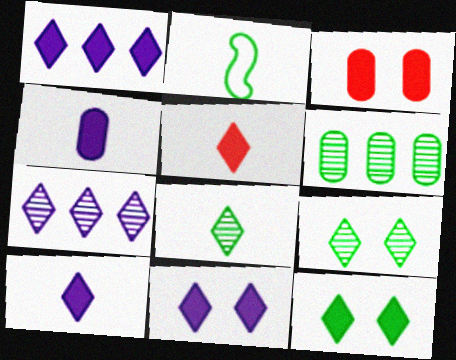[[1, 5, 12], 
[1, 10, 11], 
[2, 3, 7], 
[2, 6, 12]]